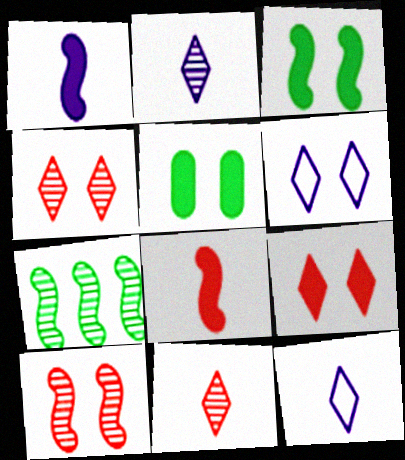[[5, 6, 10]]